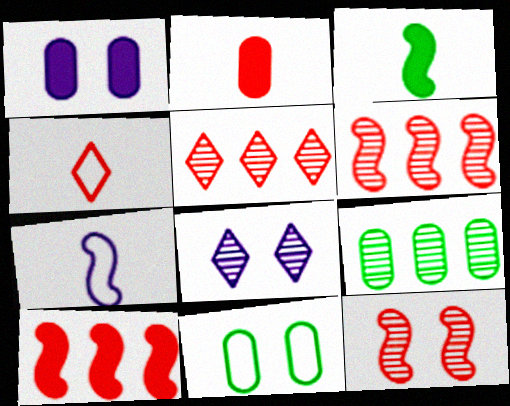[]